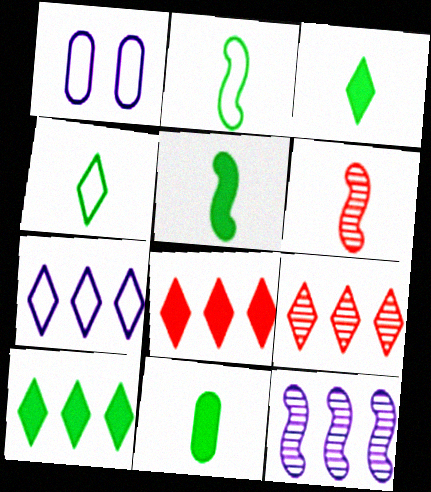[[1, 5, 9], 
[1, 6, 10], 
[3, 5, 11], 
[7, 9, 10]]